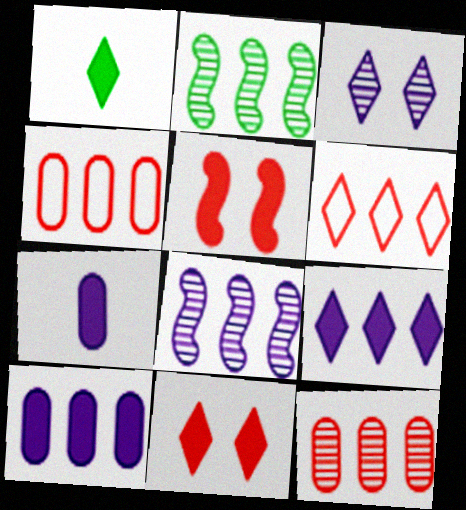[[1, 3, 6], 
[1, 5, 10], 
[1, 9, 11], 
[2, 4, 9], 
[2, 6, 10]]